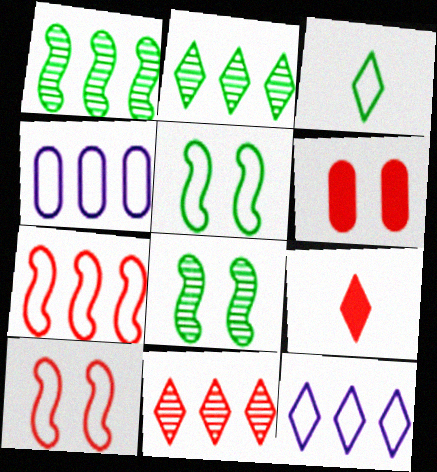[[3, 4, 10], 
[4, 8, 9]]